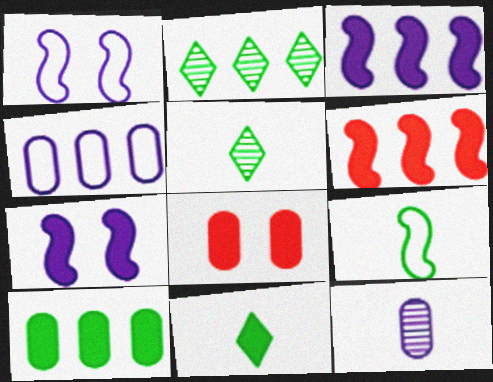[[2, 4, 6], 
[3, 8, 11]]